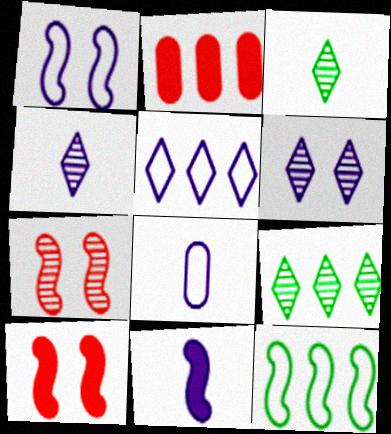[[1, 2, 3], 
[1, 5, 8], 
[4, 8, 11], 
[7, 11, 12], 
[8, 9, 10]]